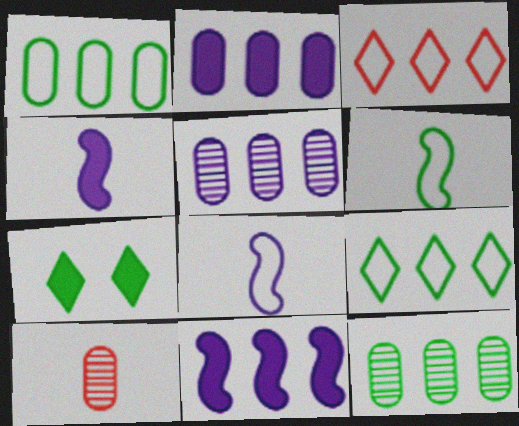[[3, 11, 12], 
[6, 7, 12]]